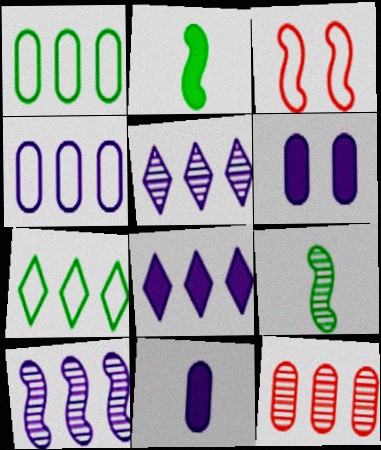[[2, 3, 10], 
[4, 8, 10]]